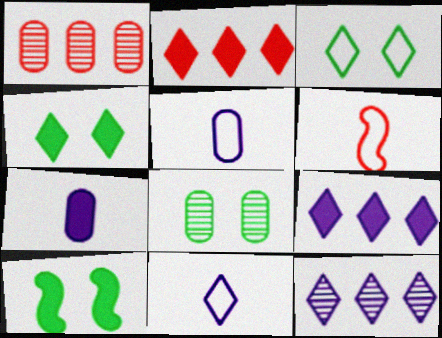[[1, 10, 11], 
[2, 7, 10], 
[3, 8, 10], 
[6, 8, 9]]